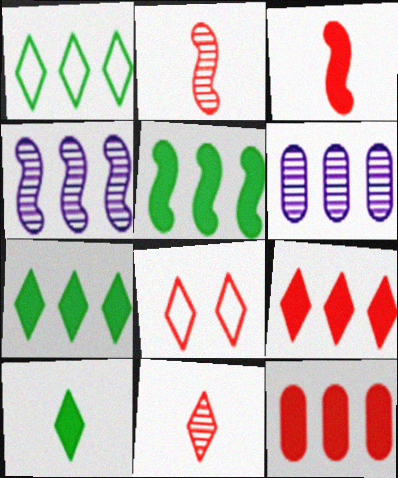[[1, 4, 12], 
[2, 8, 12], 
[8, 9, 11]]